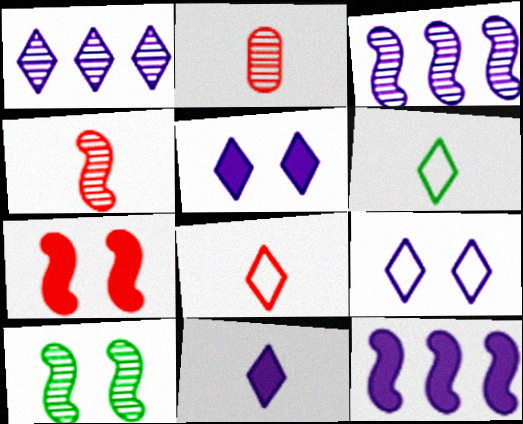[[1, 2, 10], 
[1, 9, 11], 
[3, 4, 10]]